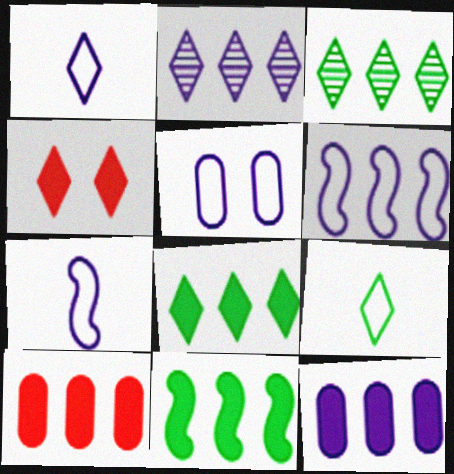[[1, 3, 4], 
[1, 5, 6], 
[2, 4, 9], 
[2, 6, 12], 
[3, 6, 10]]